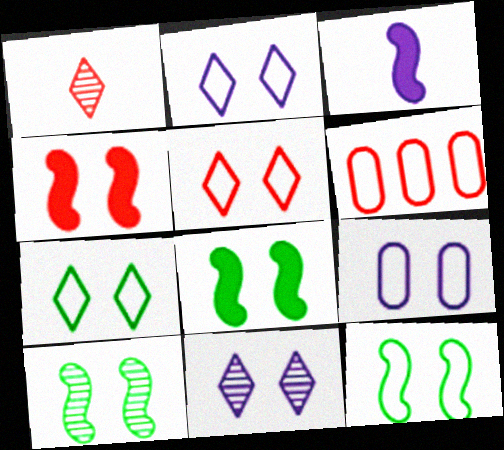[[1, 4, 6], 
[2, 5, 7], 
[5, 9, 12], 
[8, 10, 12]]